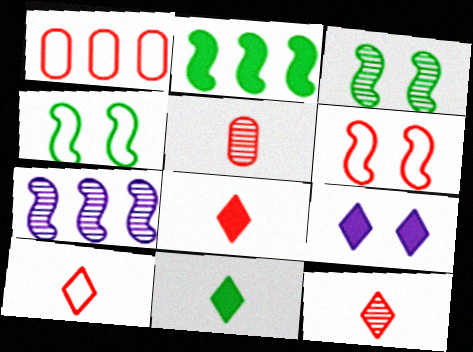[[1, 6, 10], 
[8, 10, 12]]